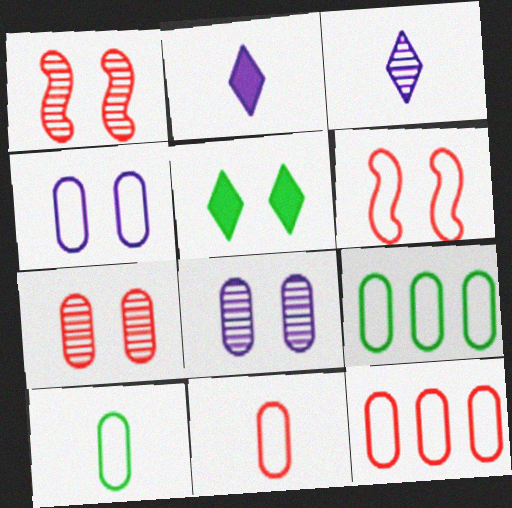[[1, 2, 9], 
[1, 4, 5], 
[4, 9, 11], 
[4, 10, 12], 
[5, 6, 8]]